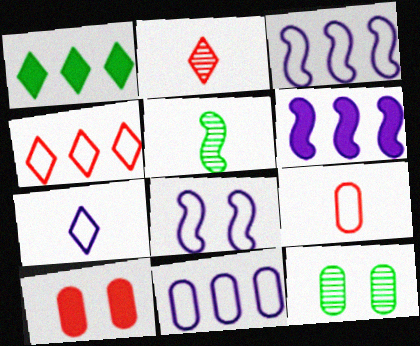[[7, 8, 11]]